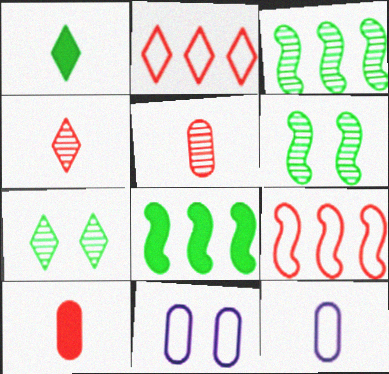[[4, 8, 11]]